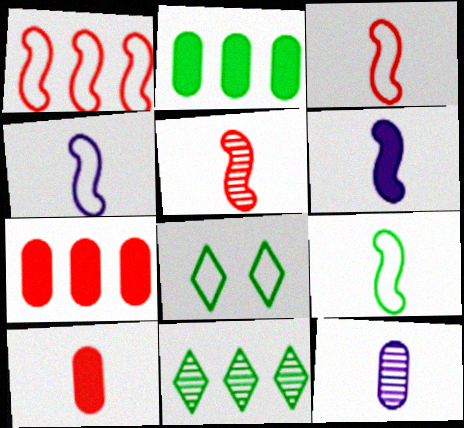[[3, 4, 9], 
[5, 6, 9]]